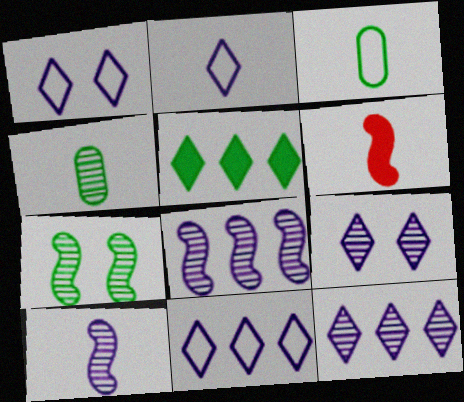[[1, 2, 11], 
[2, 4, 6], 
[3, 5, 7]]